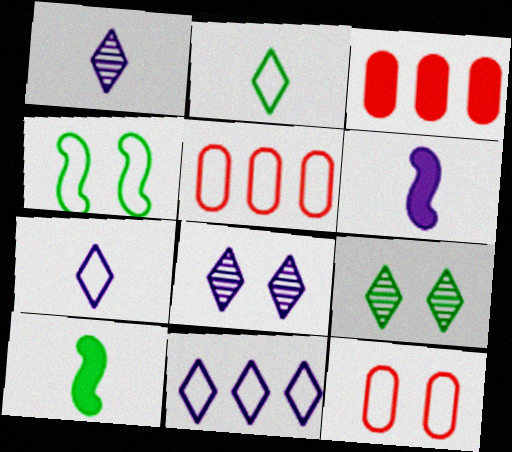[[1, 3, 4], 
[4, 5, 7], 
[5, 6, 9], 
[5, 8, 10]]